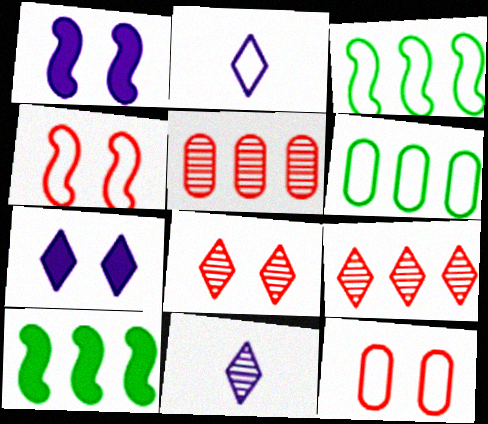[[2, 3, 12], 
[2, 4, 6], 
[10, 11, 12]]